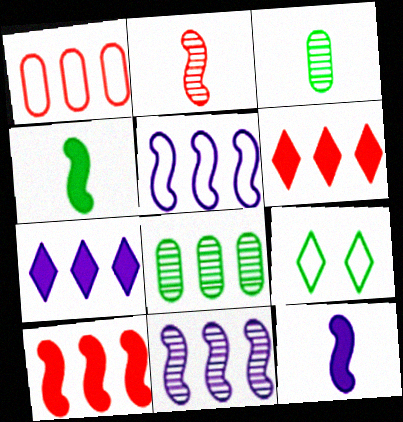[[4, 8, 9], 
[5, 6, 8]]